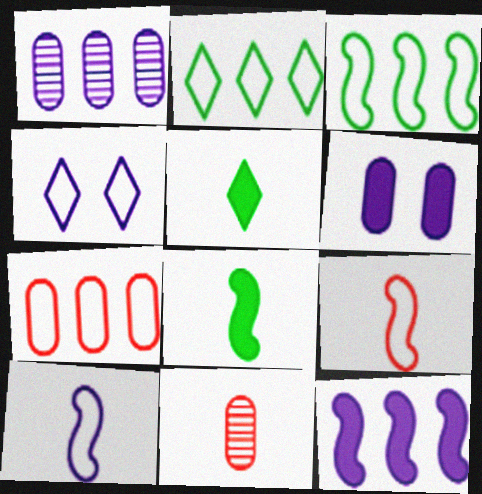[[5, 10, 11]]